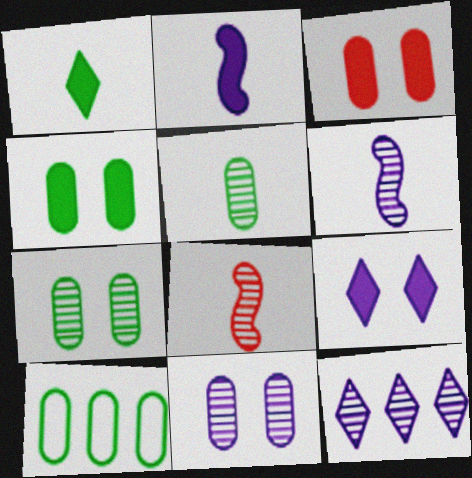[[4, 5, 10], 
[6, 11, 12], 
[7, 8, 12], 
[8, 9, 10]]